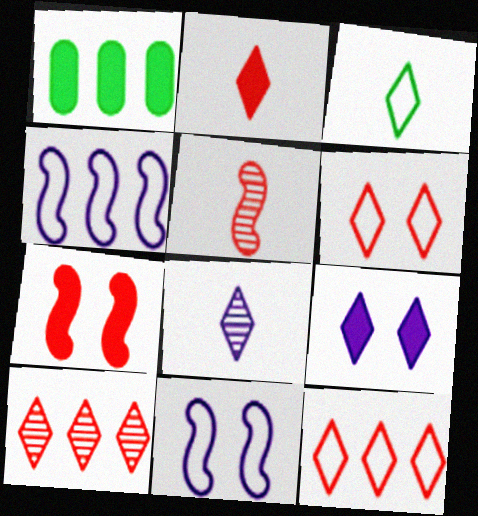[[1, 4, 10], 
[2, 3, 8], 
[2, 6, 10], 
[3, 9, 10]]